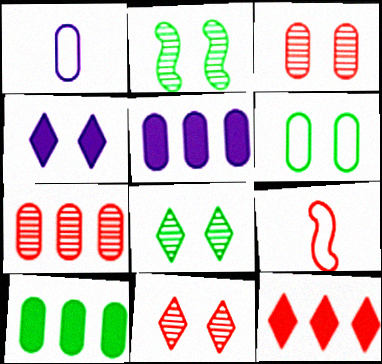[[1, 2, 12], 
[1, 3, 10], 
[3, 9, 12], 
[5, 8, 9]]